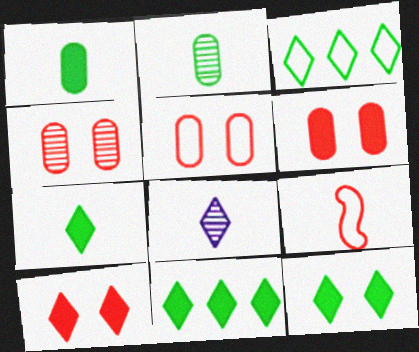[[1, 8, 9], 
[3, 8, 10], 
[4, 5, 6], 
[7, 11, 12]]